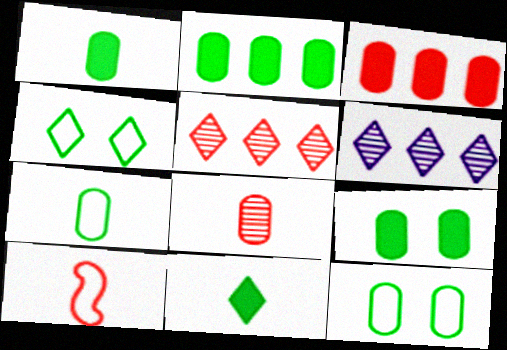[[1, 2, 9], 
[6, 9, 10]]